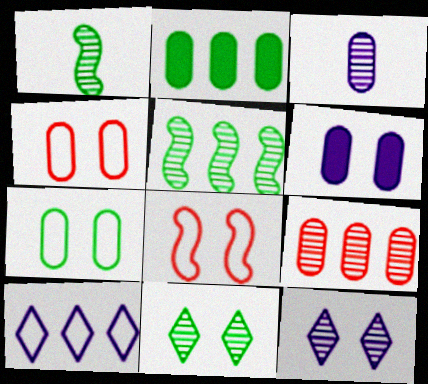[[1, 9, 12], 
[2, 3, 4], 
[6, 8, 11]]